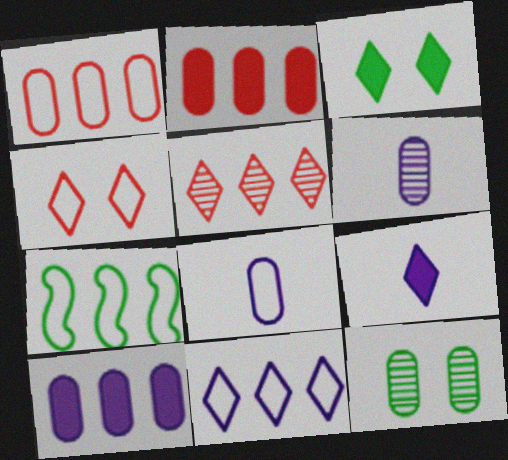[[1, 7, 11], 
[2, 8, 12], 
[4, 7, 8], 
[5, 7, 10]]